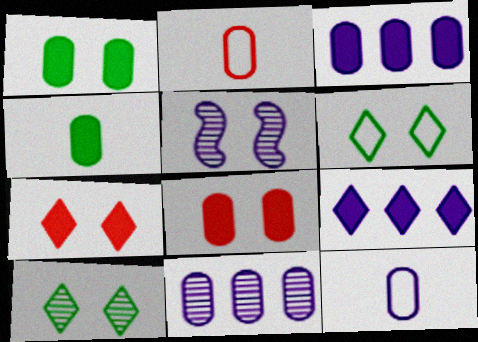[[1, 2, 11], 
[3, 4, 8], 
[5, 6, 8], 
[5, 9, 12]]